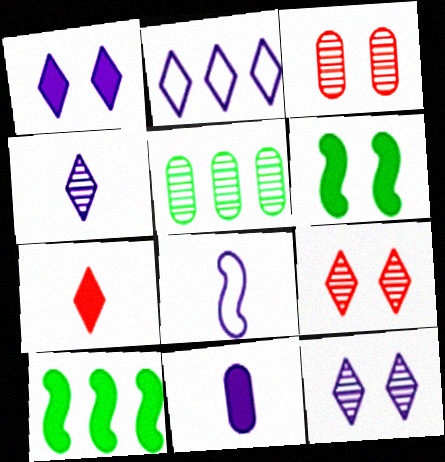[[1, 2, 4], 
[4, 8, 11]]